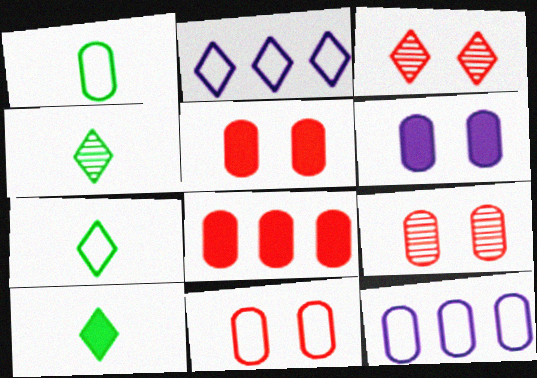[[1, 11, 12], 
[2, 3, 10], 
[4, 7, 10], 
[5, 9, 11]]